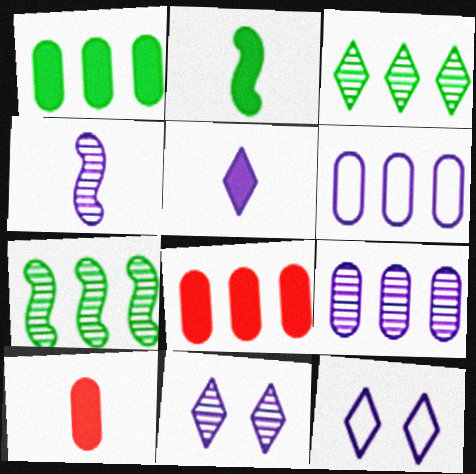[[2, 5, 10], 
[4, 9, 11], 
[7, 10, 12]]